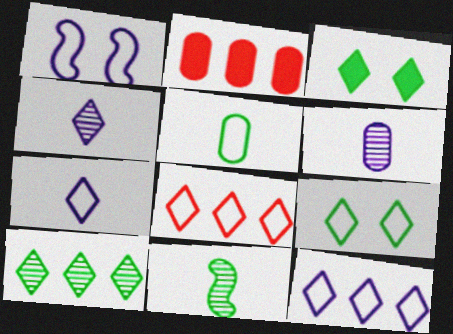[[1, 5, 8], 
[3, 4, 8], 
[7, 8, 9]]